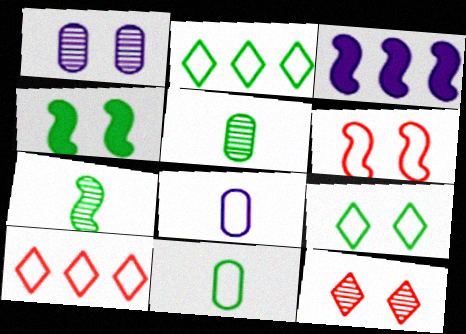[[2, 4, 5], 
[2, 6, 8], 
[3, 6, 7], 
[3, 11, 12]]